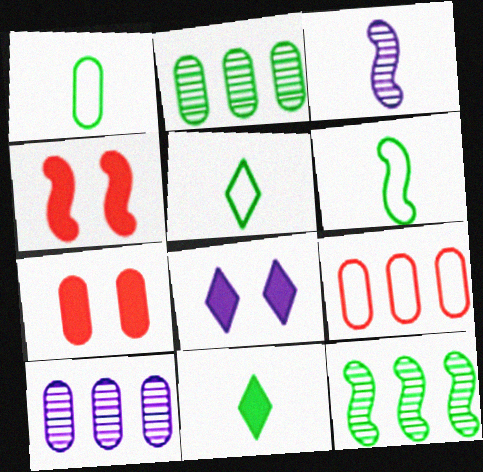[[1, 5, 6], 
[1, 7, 10], 
[4, 5, 10]]